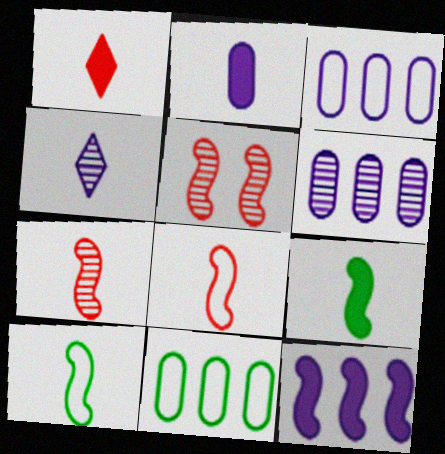[[1, 2, 9], 
[5, 10, 12]]